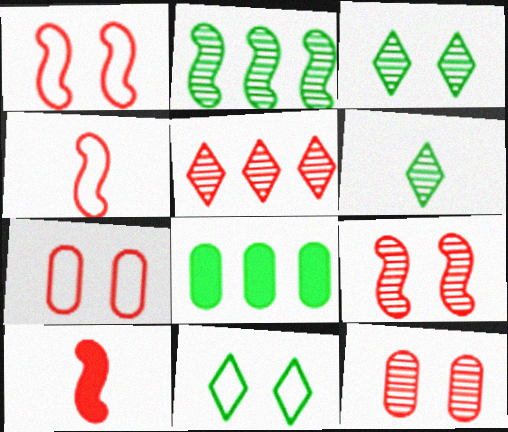[[5, 7, 10]]